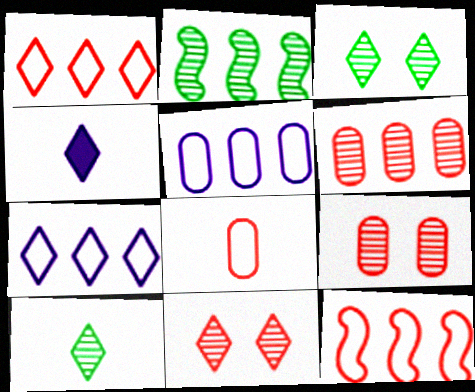[[1, 3, 4]]